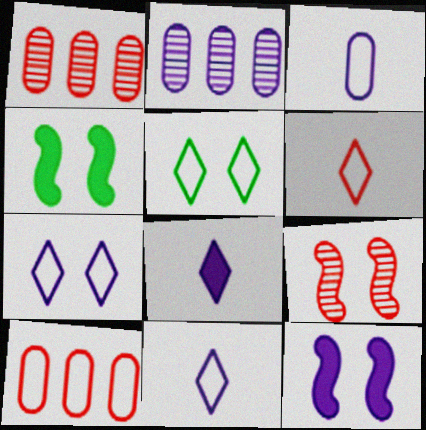[[1, 4, 11], 
[2, 4, 6], 
[2, 11, 12]]